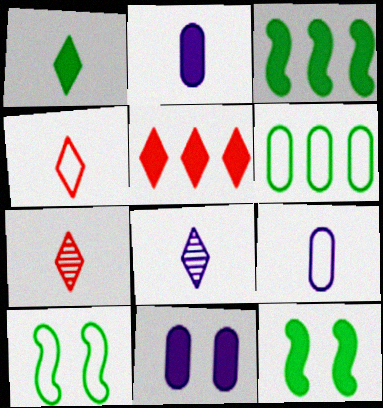[[1, 4, 8], 
[2, 5, 12]]